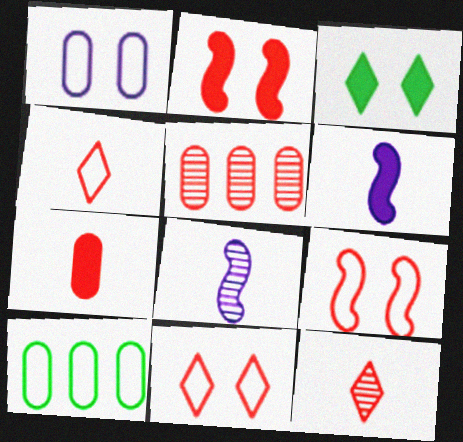[[2, 4, 5]]